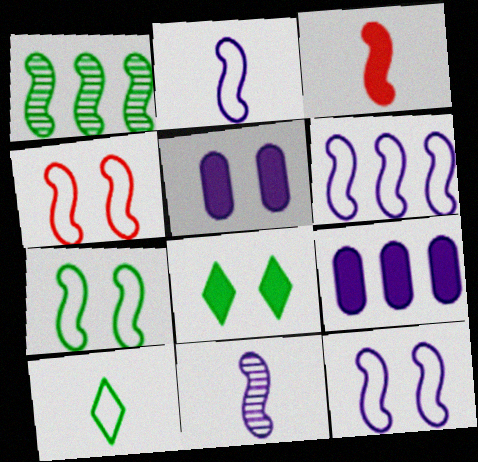[[1, 3, 12], 
[2, 6, 12], 
[3, 8, 9], 
[4, 7, 12]]